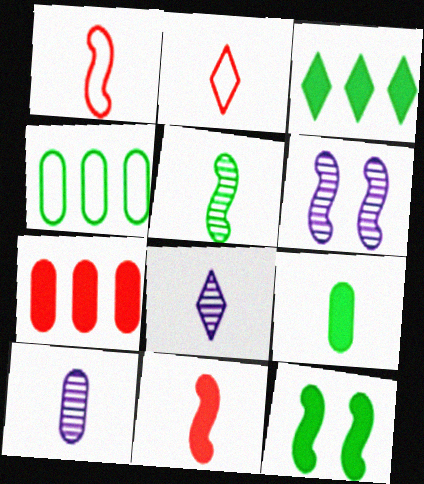[[1, 8, 9], 
[3, 9, 12]]